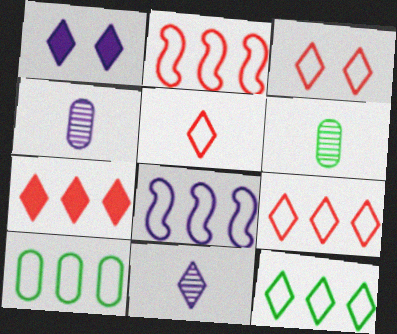[[1, 2, 6], 
[1, 4, 8], 
[3, 5, 9], 
[8, 9, 10]]